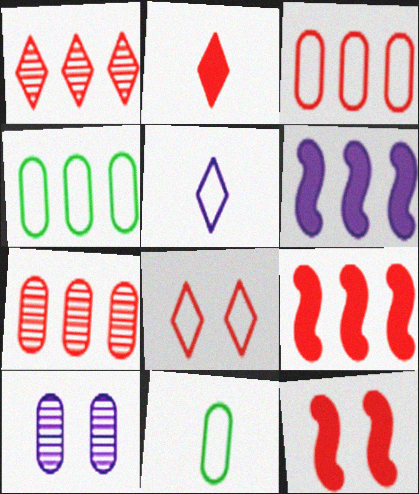[[1, 2, 8], 
[1, 3, 9], 
[1, 4, 6], 
[5, 6, 10]]